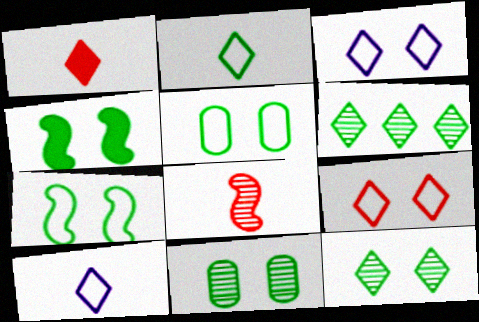[[1, 3, 6], 
[4, 5, 12]]